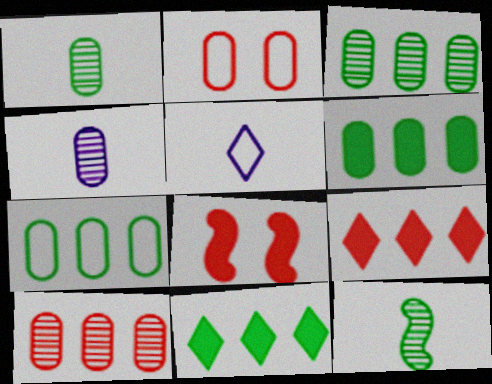[[2, 4, 6], 
[3, 5, 8], 
[3, 6, 7]]